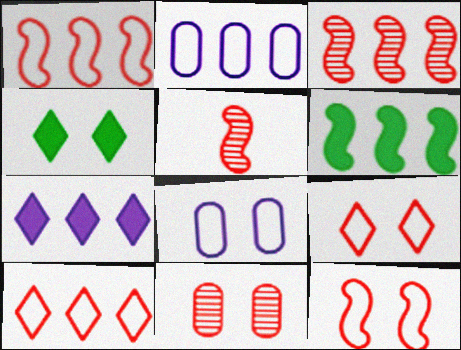[[2, 4, 5]]